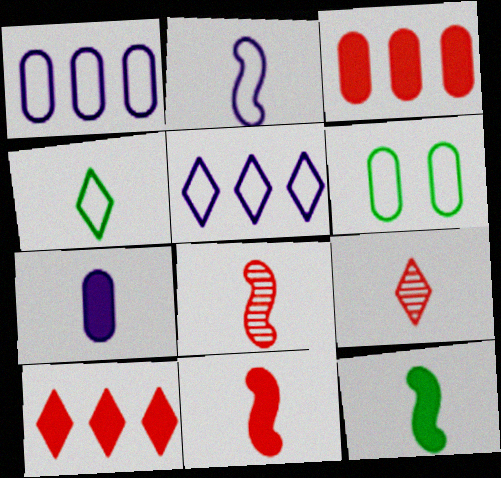[[2, 8, 12], 
[4, 7, 8]]